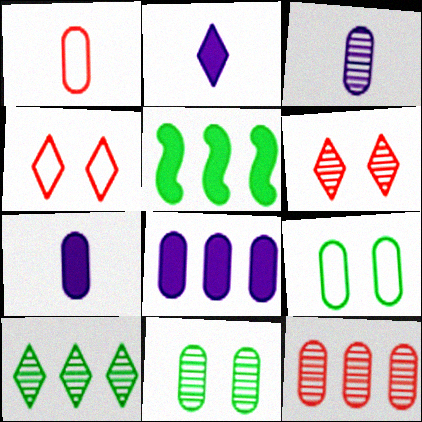[[1, 8, 11], 
[2, 4, 10], 
[3, 4, 5], 
[3, 11, 12], 
[7, 9, 12]]